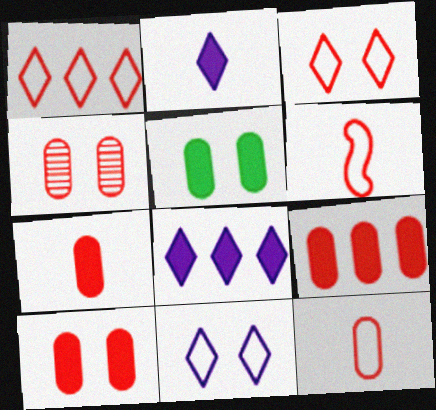[[4, 9, 12], 
[7, 9, 10]]